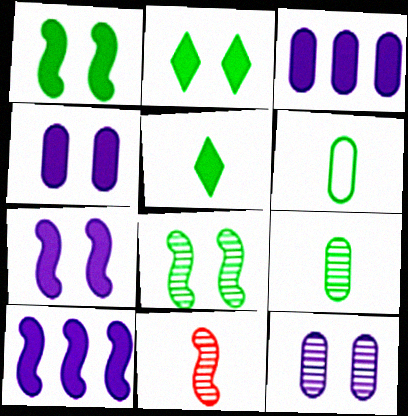[]